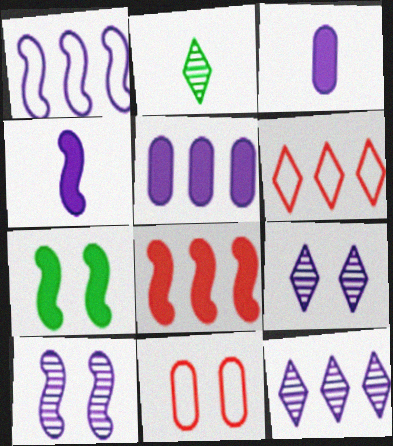[[1, 3, 9], 
[1, 4, 10], 
[1, 5, 12], 
[4, 7, 8], 
[7, 9, 11]]